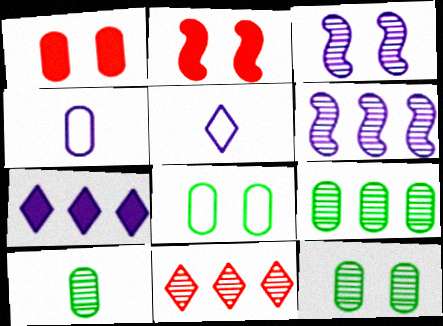[[1, 4, 9], 
[2, 5, 9], 
[3, 4, 7], 
[3, 10, 11], 
[6, 9, 11], 
[9, 10, 12]]